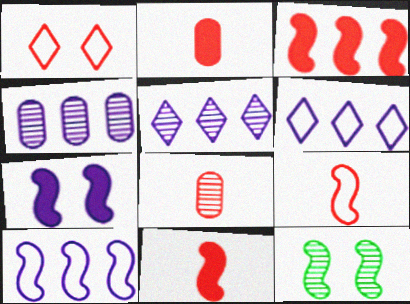[[1, 3, 8], 
[2, 6, 12], 
[5, 8, 12], 
[10, 11, 12]]